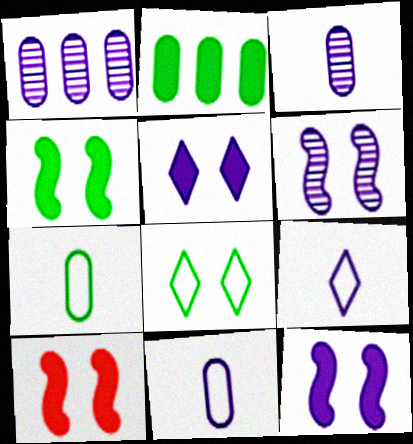[[1, 9, 12], 
[4, 10, 12]]